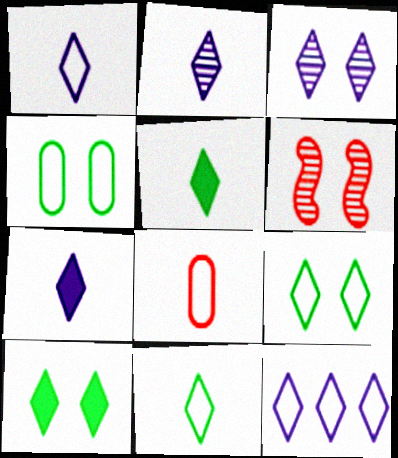[[1, 2, 7], 
[3, 7, 12]]